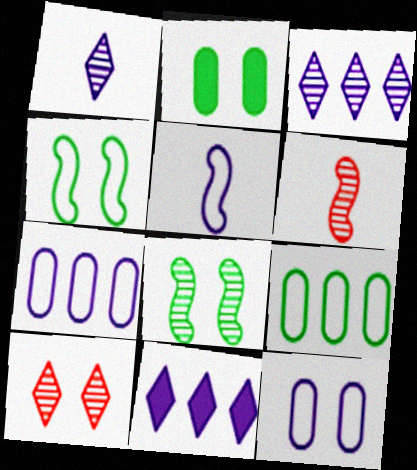[]